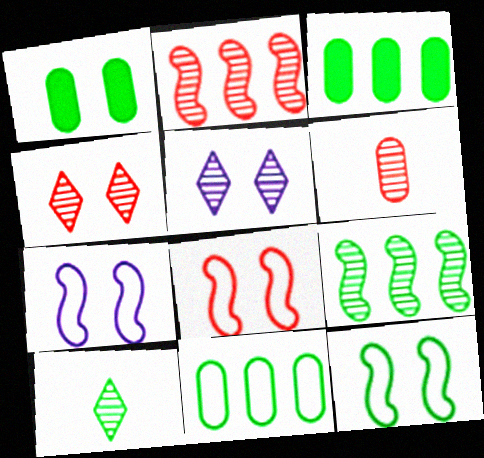[[1, 4, 7], 
[1, 5, 8], 
[2, 4, 6], 
[3, 10, 12], 
[5, 6, 9], 
[7, 8, 12]]